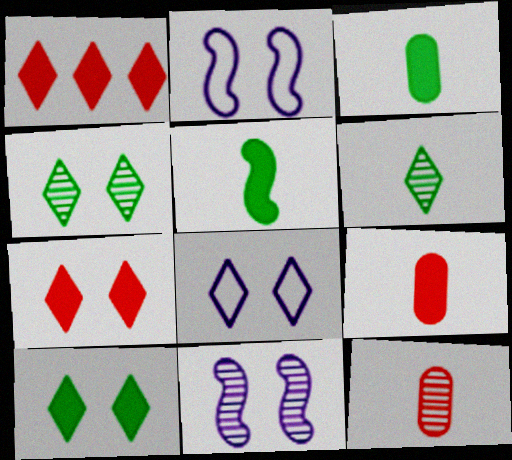[[1, 6, 8], 
[4, 7, 8]]